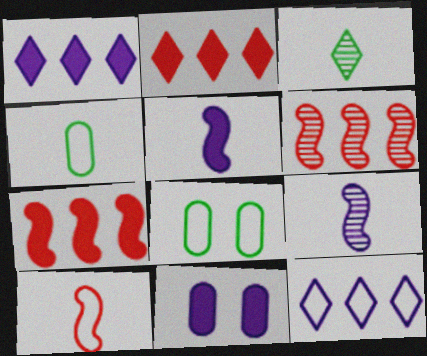[[1, 5, 11], 
[2, 8, 9], 
[8, 10, 12], 
[9, 11, 12]]